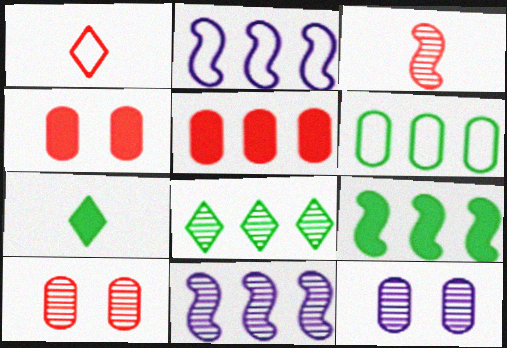[[1, 9, 12], 
[2, 5, 8], 
[2, 7, 10], 
[3, 8, 12], 
[6, 8, 9]]